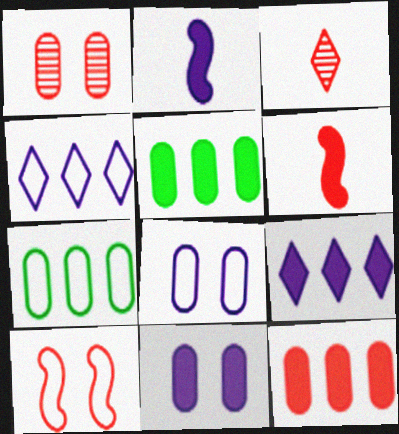[[2, 9, 11], 
[3, 10, 12]]